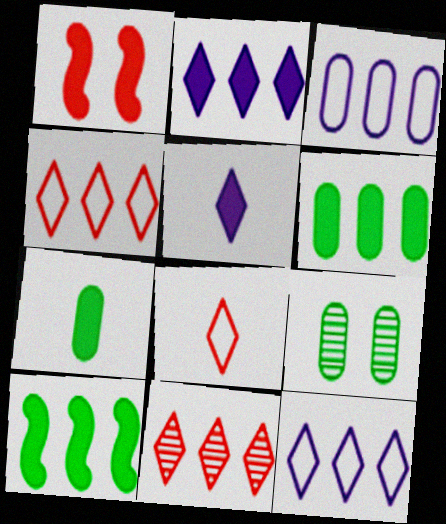[[1, 2, 7], 
[1, 5, 6], 
[3, 10, 11]]